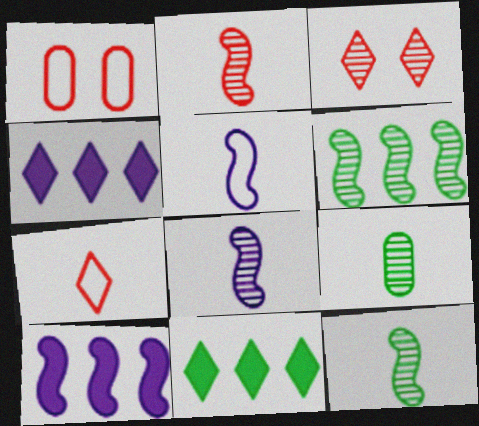[[1, 4, 12], 
[1, 8, 11], 
[2, 8, 12]]